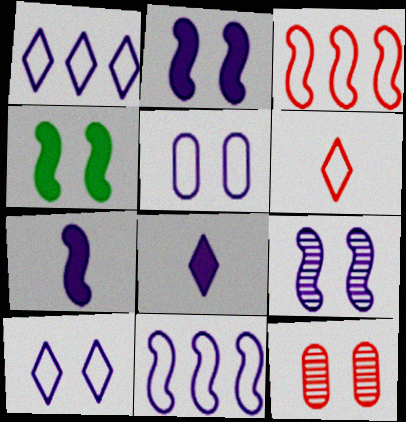[[4, 10, 12], 
[7, 9, 11]]